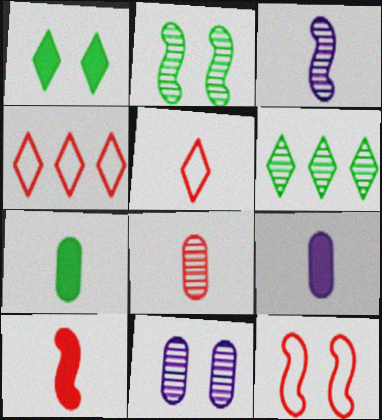[[1, 11, 12], 
[2, 4, 9], 
[3, 5, 7], 
[5, 8, 10], 
[6, 9, 12]]